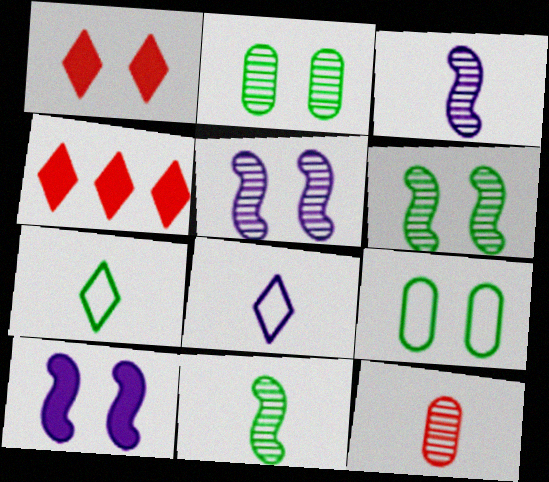[[1, 5, 9], 
[3, 4, 9]]